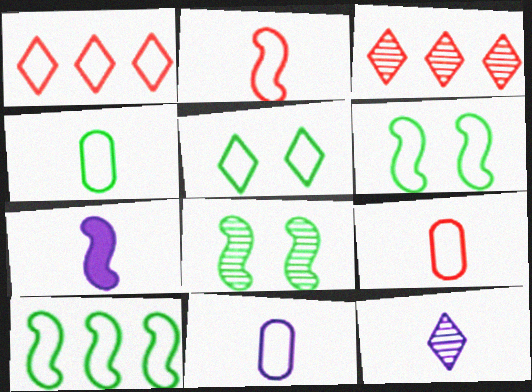[[1, 6, 11], 
[4, 5, 10], 
[4, 9, 11], 
[7, 11, 12]]